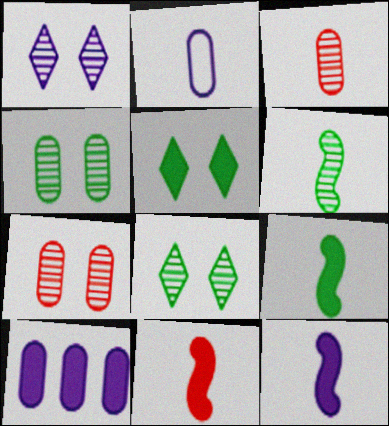[[5, 10, 11], 
[9, 11, 12]]